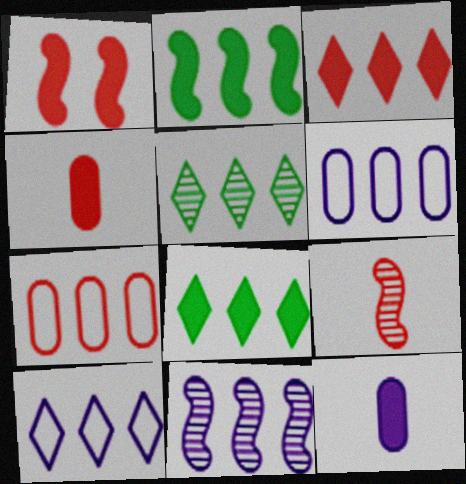[[1, 3, 4], 
[1, 8, 12], 
[3, 5, 10], 
[7, 8, 11]]